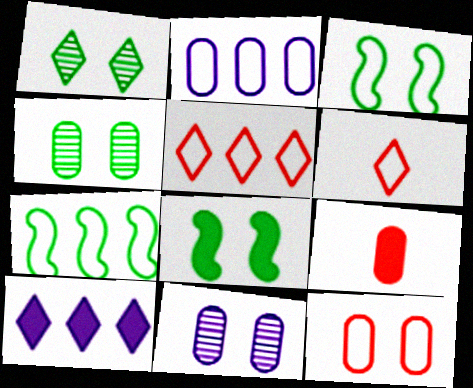[[1, 6, 10], 
[2, 3, 6], 
[2, 4, 9], 
[2, 5, 7], 
[8, 9, 10]]